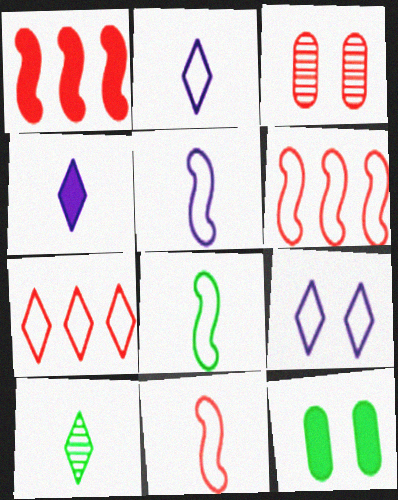[[1, 4, 12], 
[5, 8, 11]]